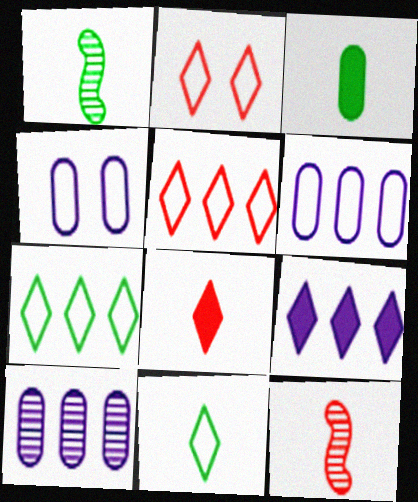[[1, 3, 11]]